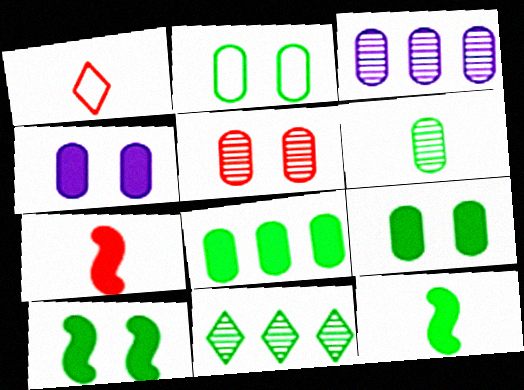[[1, 3, 10], 
[2, 4, 5], 
[2, 6, 8], 
[2, 11, 12], 
[3, 5, 6]]